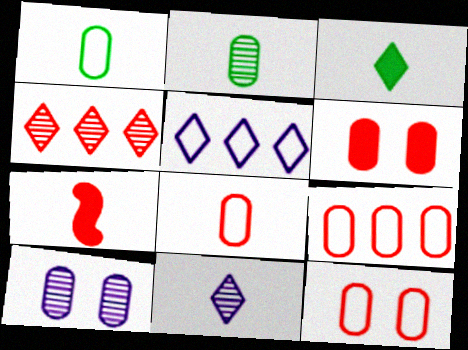[[1, 7, 11], 
[4, 7, 12], 
[8, 9, 12]]